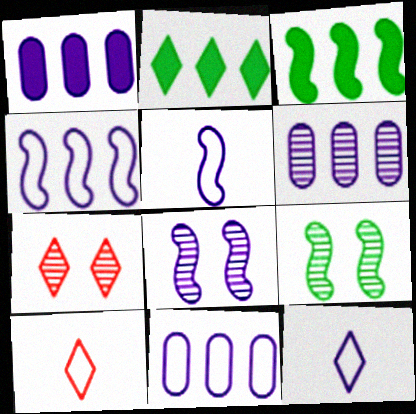[[1, 6, 11], 
[1, 8, 12], 
[1, 9, 10], 
[2, 7, 12]]